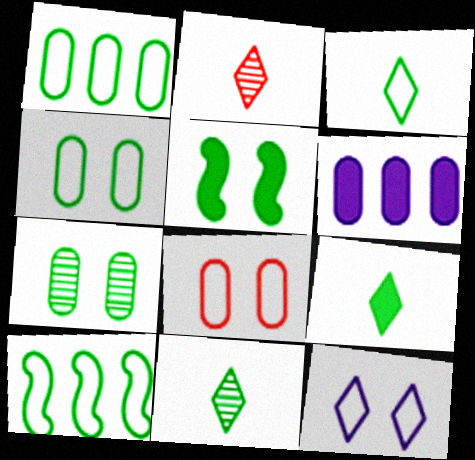[[1, 5, 11], 
[3, 4, 10], 
[3, 9, 11], 
[7, 9, 10]]